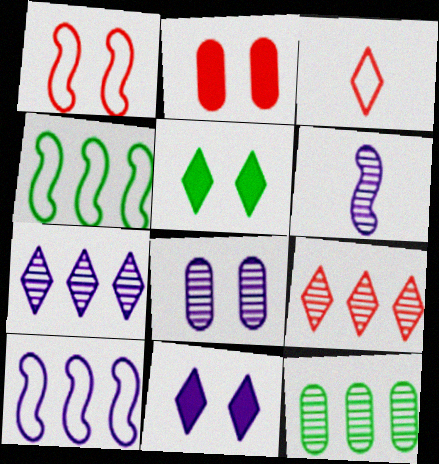[[1, 5, 8], 
[3, 5, 7], 
[6, 7, 8]]